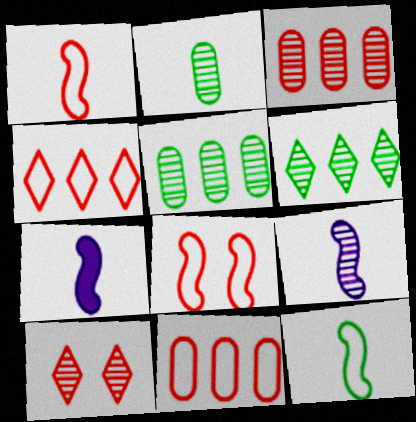[[5, 9, 10]]